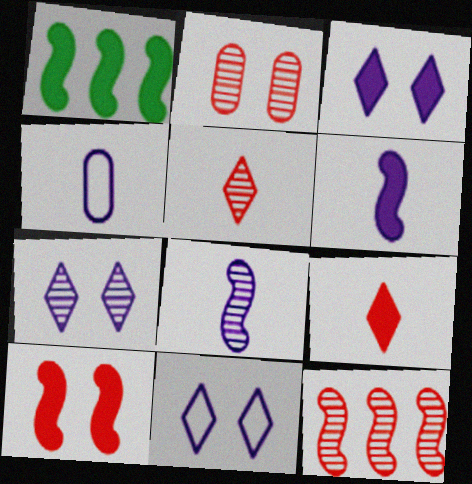[[1, 6, 10], 
[2, 5, 12], 
[3, 7, 11]]